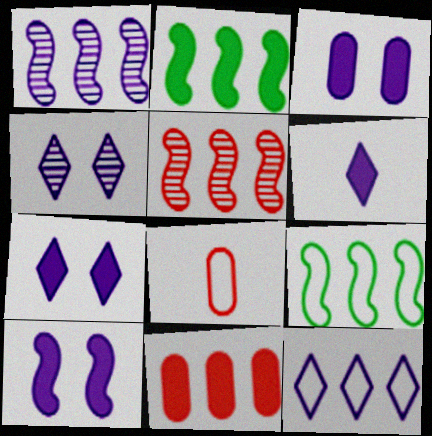[[2, 4, 8], 
[3, 7, 10], 
[4, 6, 12]]